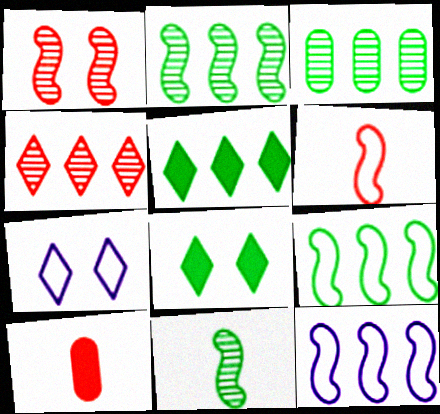[[2, 7, 10], 
[3, 5, 9]]